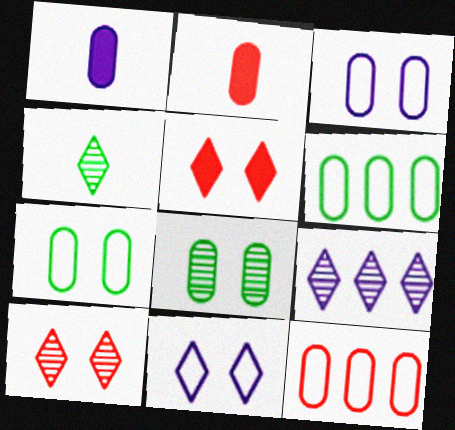[[1, 8, 12], 
[4, 9, 10]]